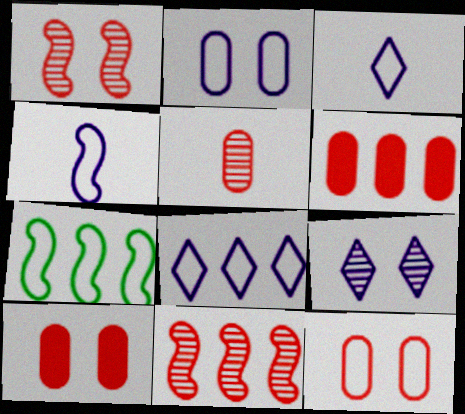[[2, 4, 8], 
[3, 7, 12], 
[5, 6, 12]]